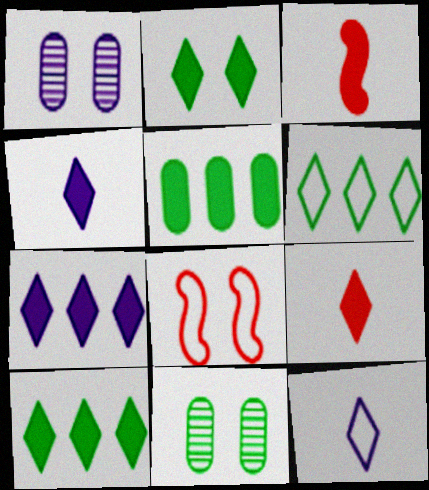[[1, 2, 8], 
[1, 3, 6], 
[2, 7, 9]]